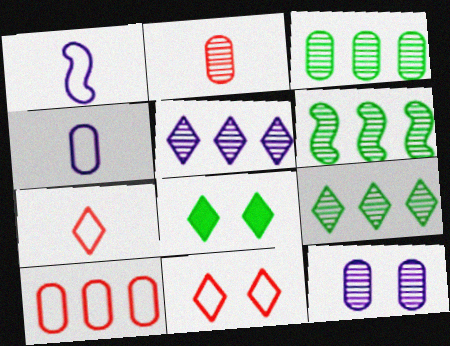[[2, 3, 12], 
[3, 6, 9], 
[5, 7, 8]]